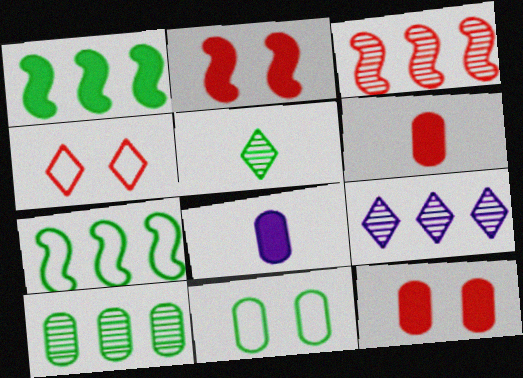[[1, 5, 11], 
[3, 4, 6], 
[3, 9, 10]]